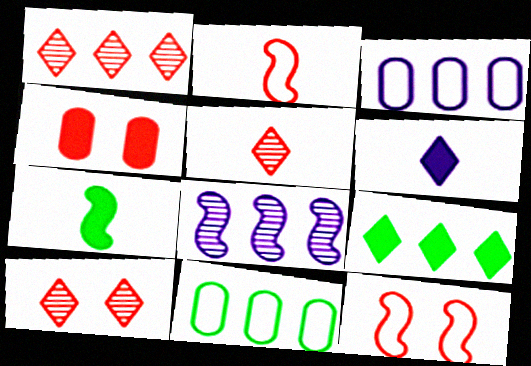[[1, 2, 4], 
[1, 5, 10], 
[3, 7, 10], 
[4, 10, 12], 
[7, 8, 12]]